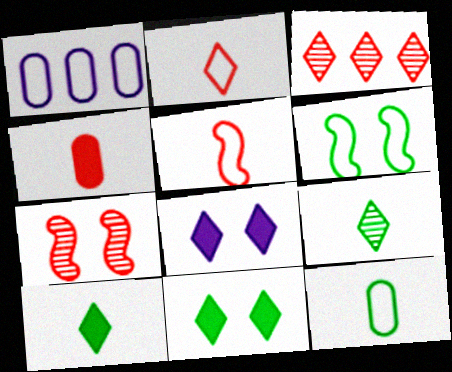[[1, 2, 6], 
[1, 7, 10]]